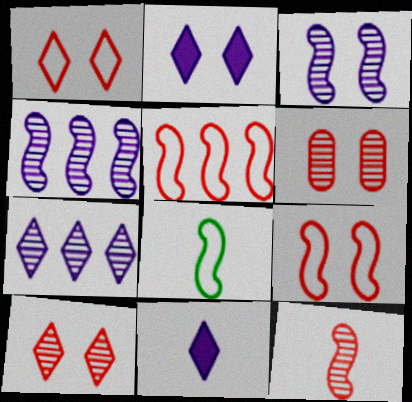[]